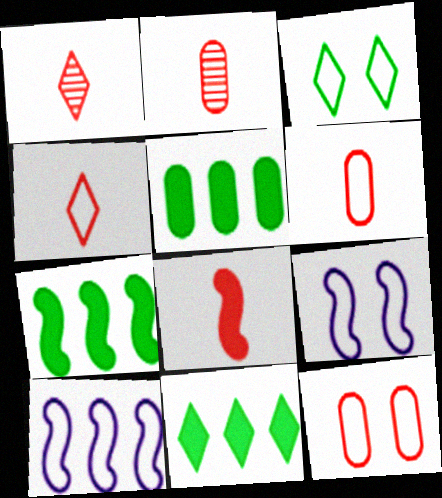[[1, 5, 9], 
[1, 6, 8], 
[2, 4, 8], 
[2, 9, 11], 
[3, 6, 10], 
[3, 9, 12], 
[5, 7, 11]]